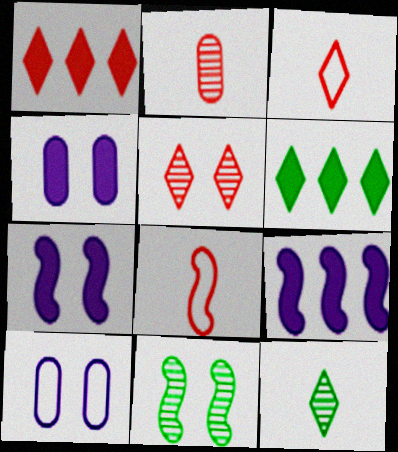[[1, 3, 5], 
[8, 9, 11]]